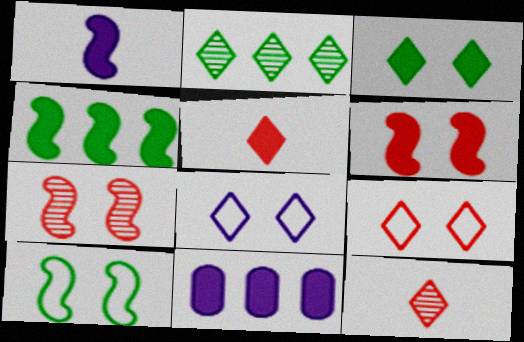[[1, 4, 6], 
[2, 5, 8], 
[10, 11, 12]]